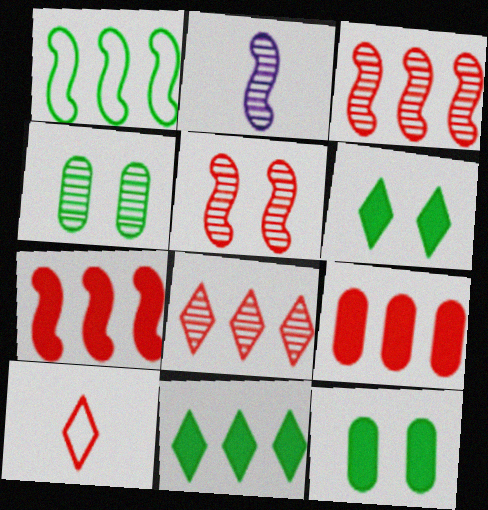[[2, 4, 8], 
[5, 9, 10]]